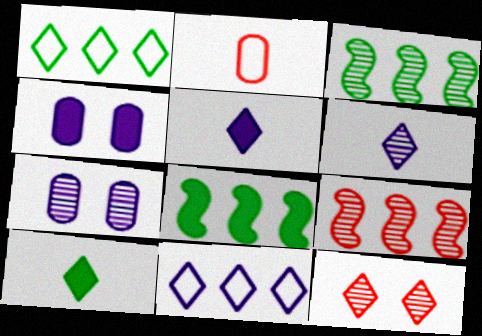[[1, 5, 12], 
[10, 11, 12]]